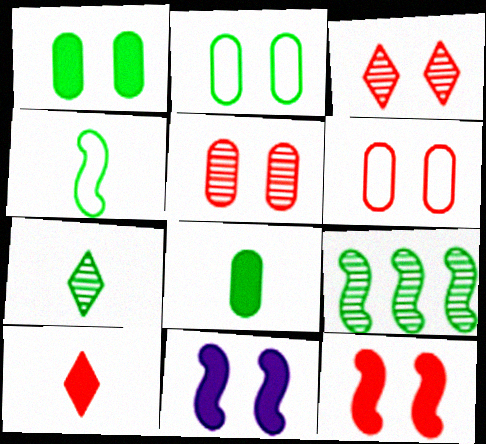[[2, 3, 11], 
[3, 6, 12], 
[4, 7, 8]]